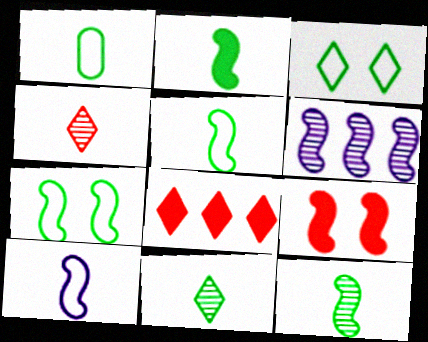[[1, 2, 11], 
[2, 5, 12], 
[5, 6, 9]]